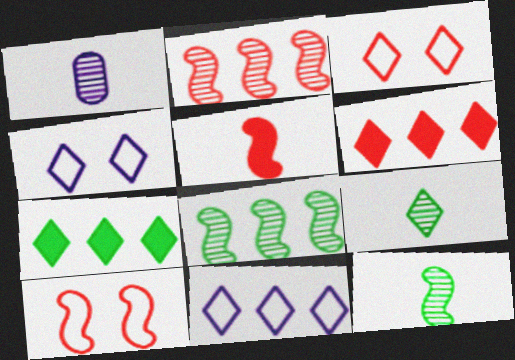[[1, 7, 10], 
[2, 5, 10], 
[4, 6, 9]]